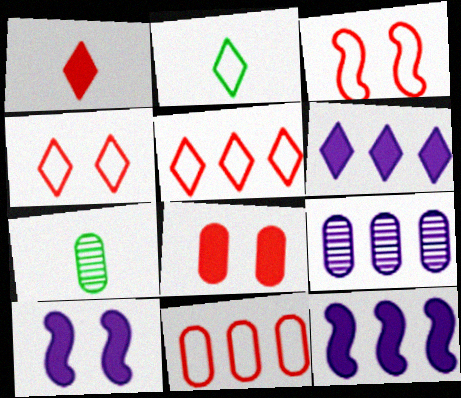[[3, 6, 7], 
[4, 7, 12], 
[5, 7, 10]]